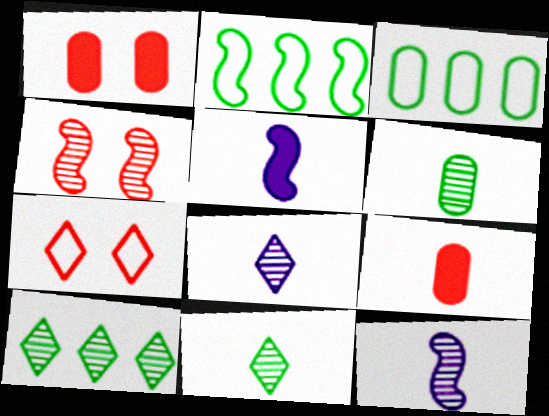[[1, 2, 8], 
[1, 4, 7], 
[2, 4, 5]]